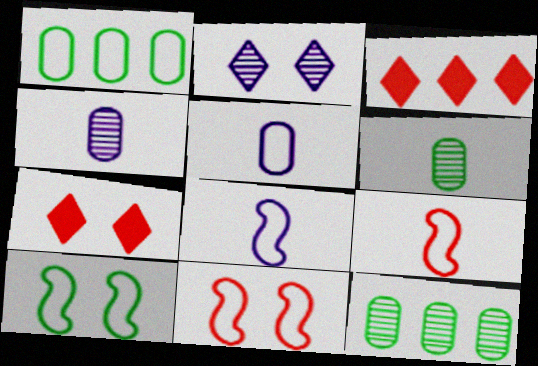[[3, 4, 10], 
[7, 8, 12]]